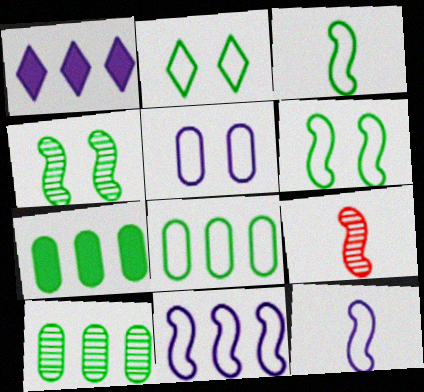[[2, 3, 8], 
[7, 8, 10]]